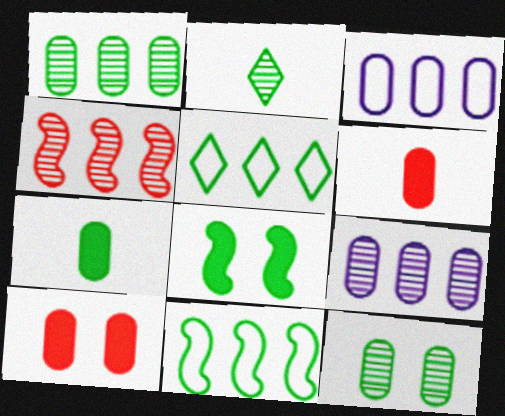[[3, 6, 12]]